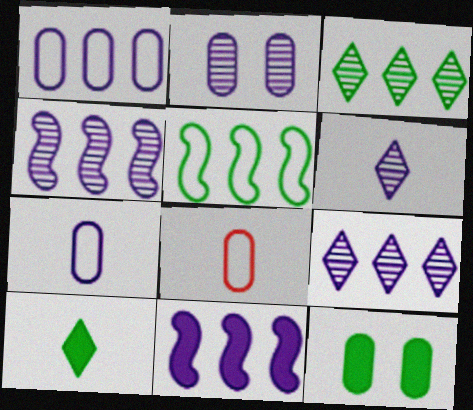[[1, 9, 11], 
[2, 4, 6]]